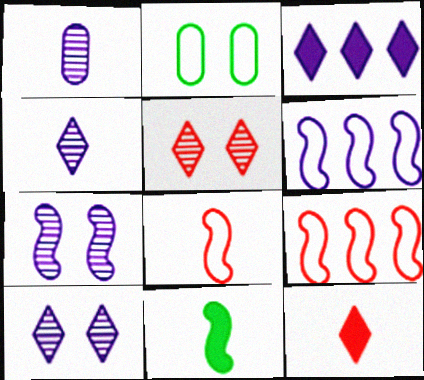[[7, 9, 11]]